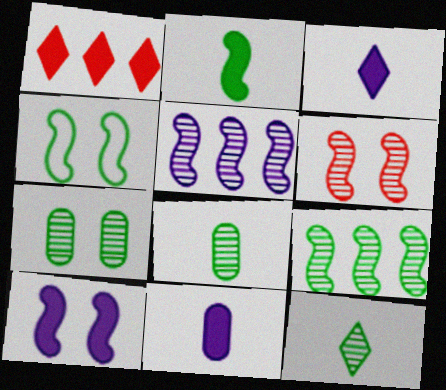[[2, 4, 9], 
[4, 6, 10], 
[7, 9, 12]]